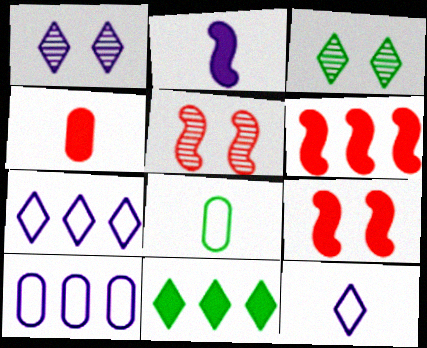[[1, 2, 10], 
[1, 6, 8]]